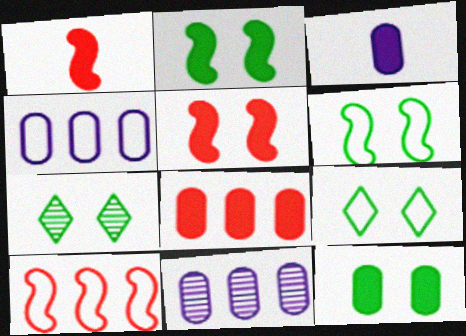[[1, 4, 7], 
[1, 9, 11], 
[3, 7, 10], 
[3, 8, 12], 
[6, 7, 12]]